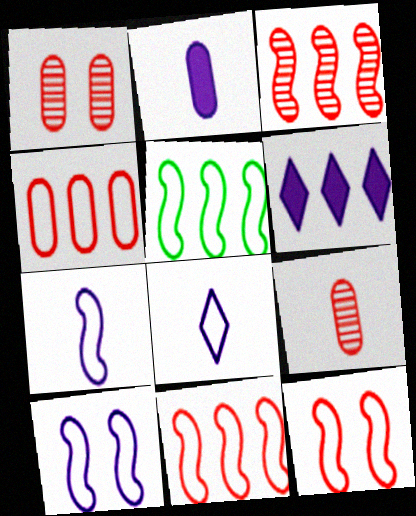[[5, 7, 12]]